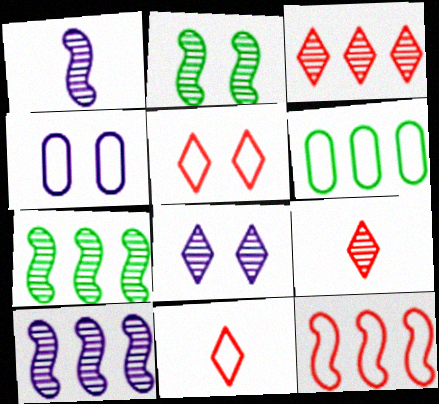[]